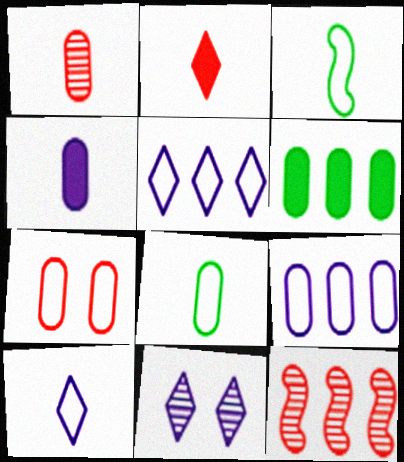[[1, 4, 8], 
[2, 7, 12], 
[3, 5, 7], 
[5, 6, 12], 
[7, 8, 9]]